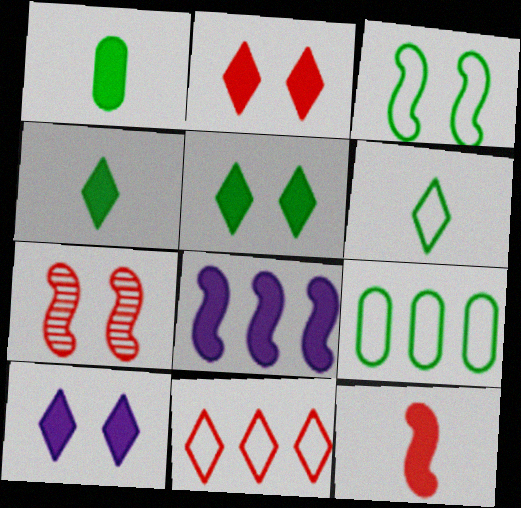[[1, 2, 8], 
[2, 5, 10], 
[3, 6, 9]]